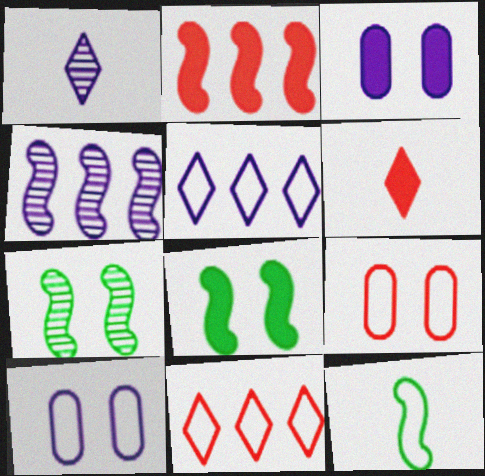[[5, 9, 12], 
[10, 11, 12]]